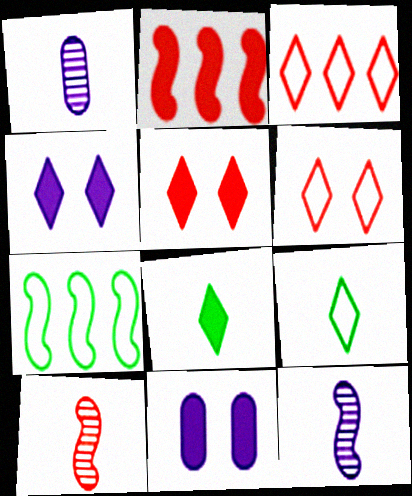[[1, 5, 7], 
[2, 8, 11]]